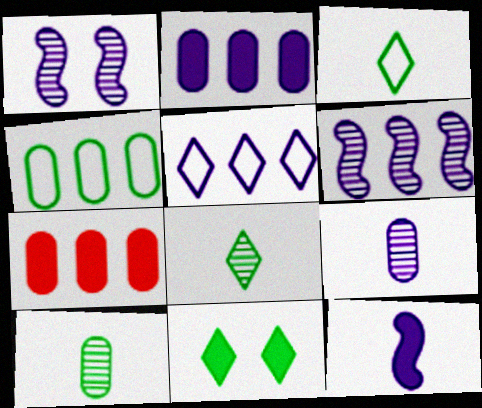[[1, 3, 7], 
[2, 5, 6], 
[7, 11, 12]]